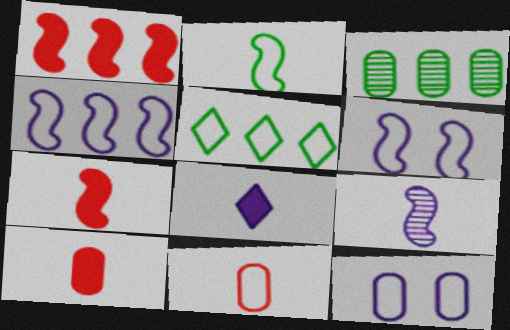[[2, 7, 9], 
[3, 10, 12], 
[5, 6, 11]]